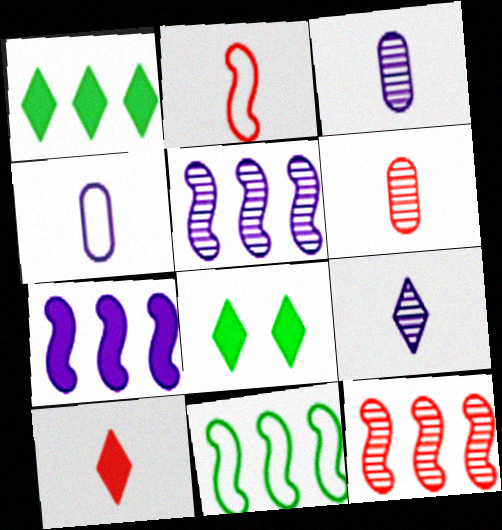[[2, 6, 10], 
[4, 8, 12], 
[7, 11, 12]]